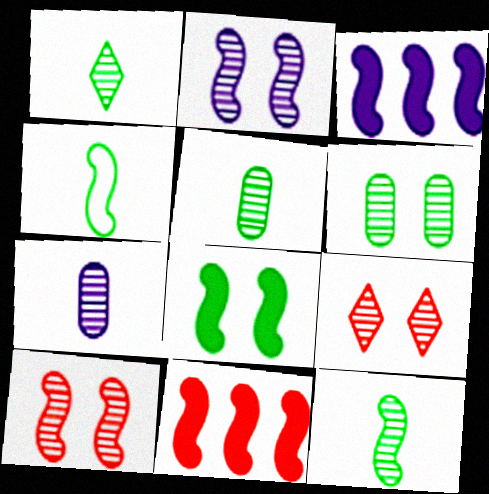[[1, 5, 12], 
[2, 4, 11], 
[2, 6, 9], 
[3, 4, 10]]